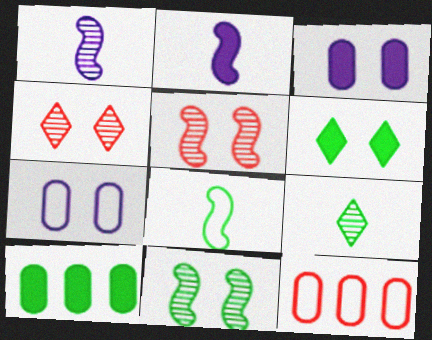[[1, 6, 12], 
[5, 6, 7]]